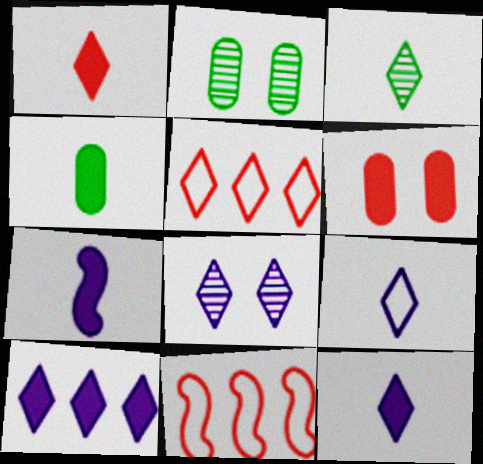[[1, 3, 9], 
[1, 4, 7], 
[2, 5, 7], 
[2, 11, 12], 
[4, 8, 11], 
[8, 9, 10]]